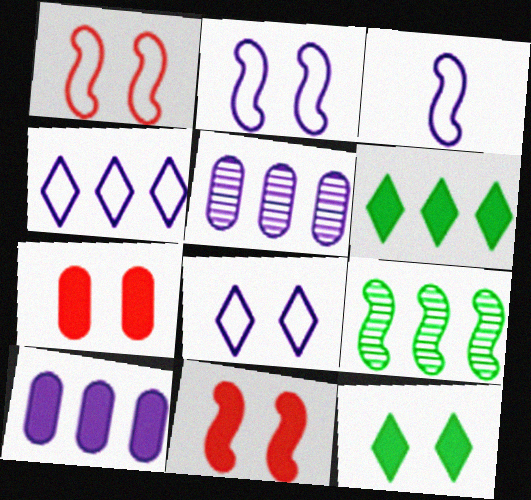[[3, 9, 11]]